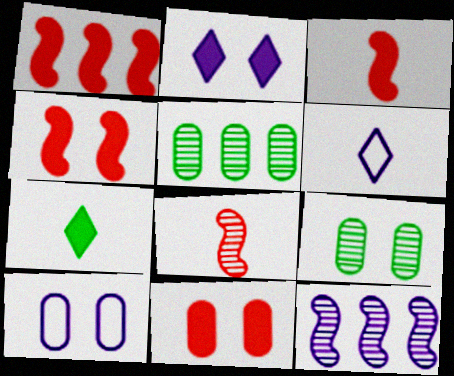[[1, 3, 4], 
[1, 6, 9], 
[4, 5, 6], 
[9, 10, 11]]